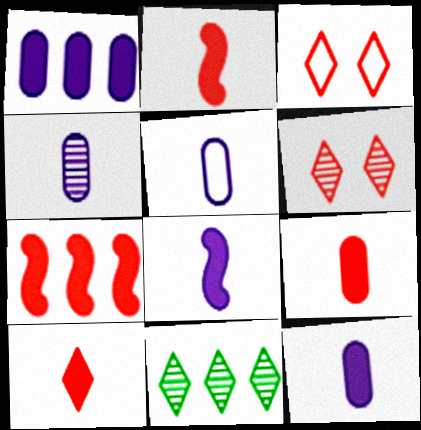[[2, 9, 10], 
[4, 5, 12]]